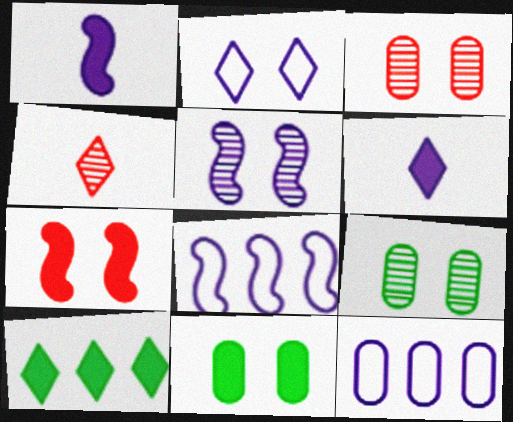[[1, 5, 8], 
[2, 4, 10], 
[2, 7, 9], 
[4, 8, 11], 
[5, 6, 12]]